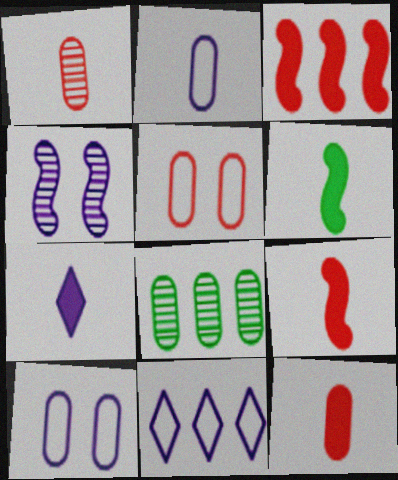[[3, 8, 11], 
[6, 7, 12], 
[8, 10, 12]]